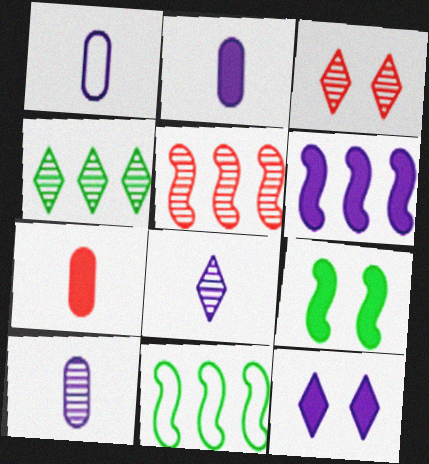[[1, 2, 10], 
[2, 3, 11], 
[2, 6, 12], 
[3, 4, 8], 
[5, 6, 11]]